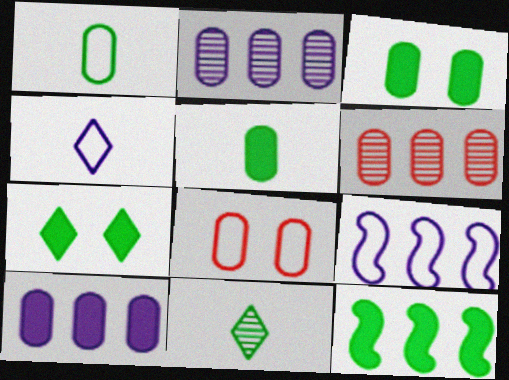[[2, 5, 8], 
[5, 7, 12]]